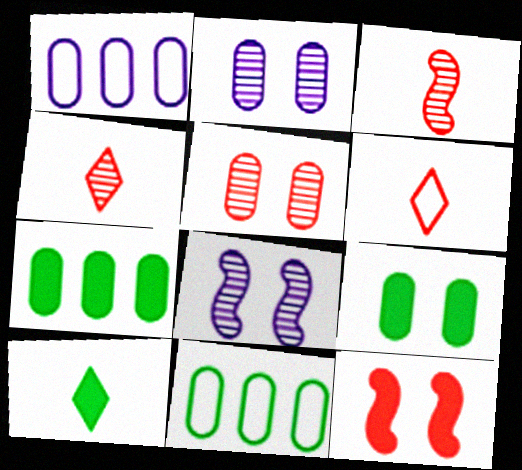[[6, 7, 8]]